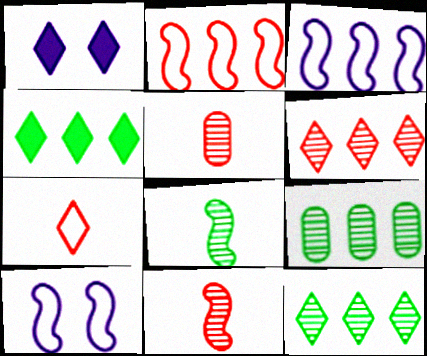[[1, 7, 12], 
[4, 5, 10]]